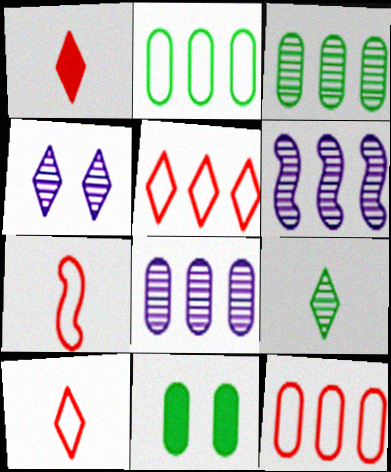[[6, 10, 11]]